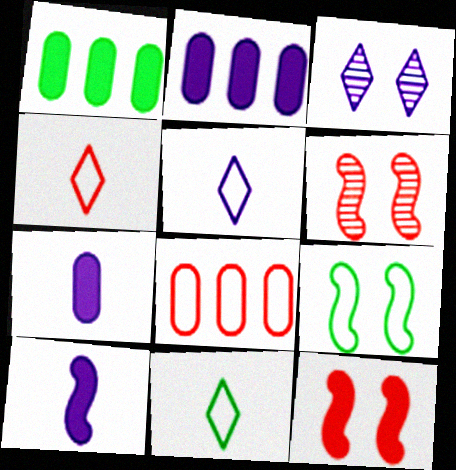[[1, 5, 6], 
[2, 6, 11], 
[4, 5, 11], 
[5, 8, 9]]